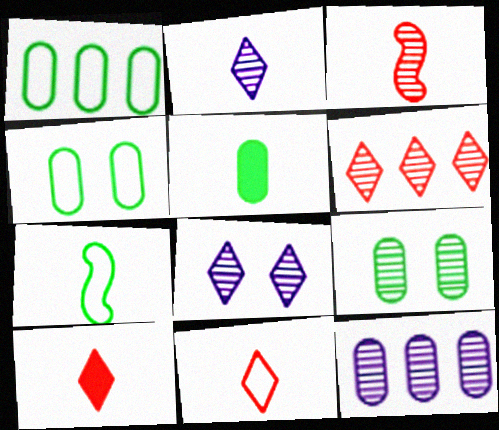[[1, 5, 9]]